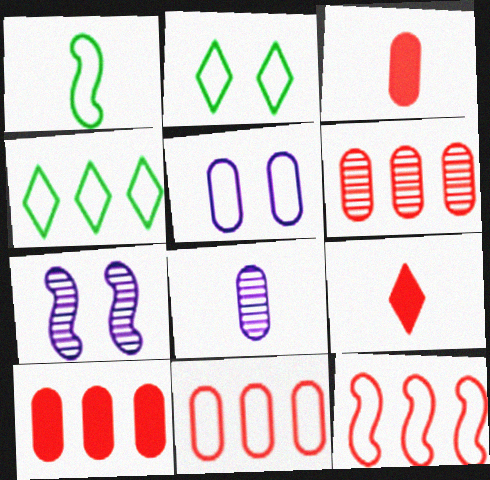[[1, 8, 9], 
[3, 4, 7], 
[6, 10, 11]]